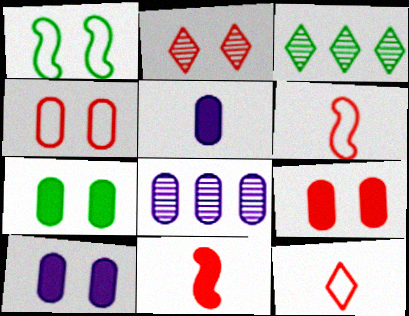[[1, 2, 10], 
[3, 6, 10], 
[7, 9, 10]]